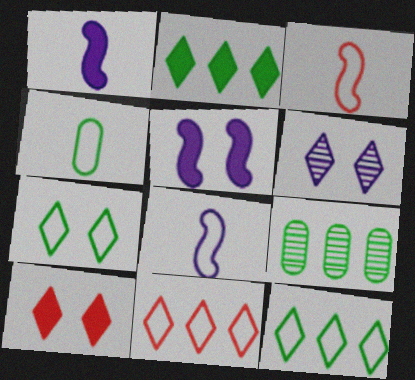[[6, 7, 10], 
[8, 9, 10]]